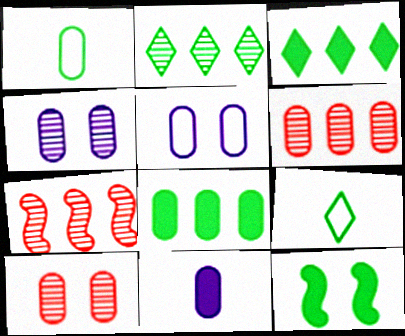[[1, 2, 12]]